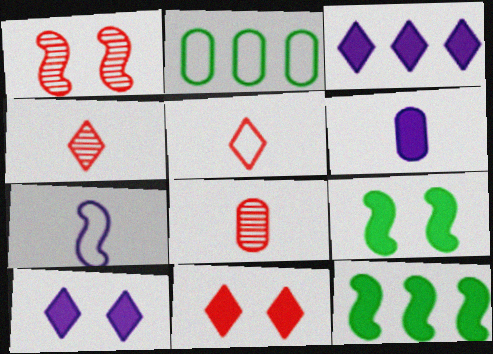[[1, 7, 12], 
[6, 11, 12]]